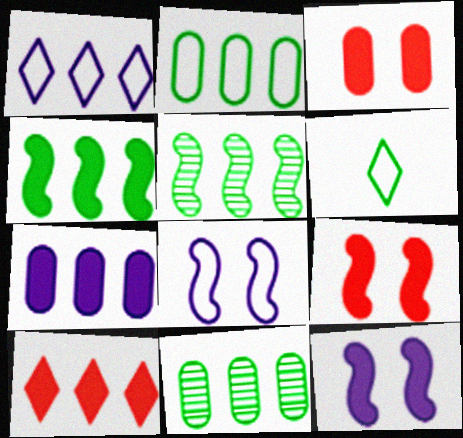[[4, 7, 10]]